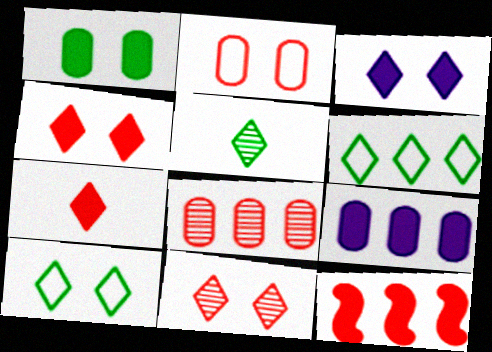[[3, 10, 11]]